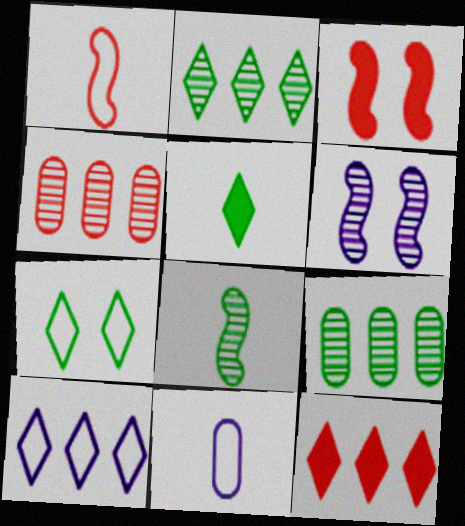[[2, 3, 11], 
[2, 5, 7], 
[2, 10, 12]]